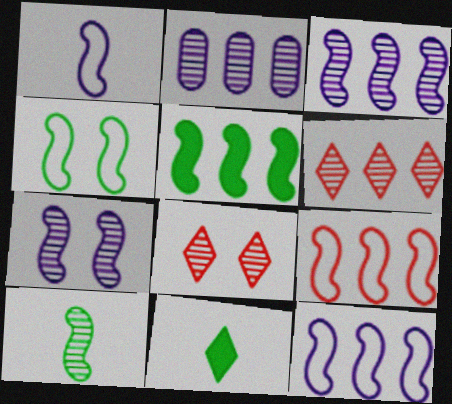[[1, 4, 9], 
[2, 8, 10], 
[3, 5, 9], 
[4, 5, 10]]